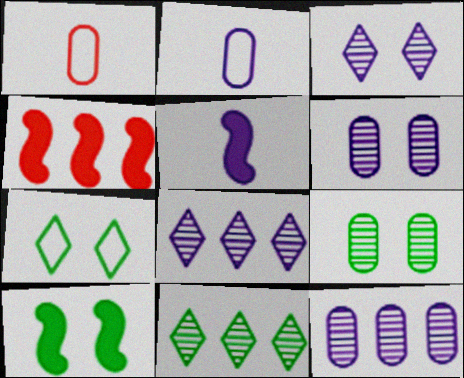[[1, 8, 10], 
[4, 5, 10], 
[7, 9, 10]]